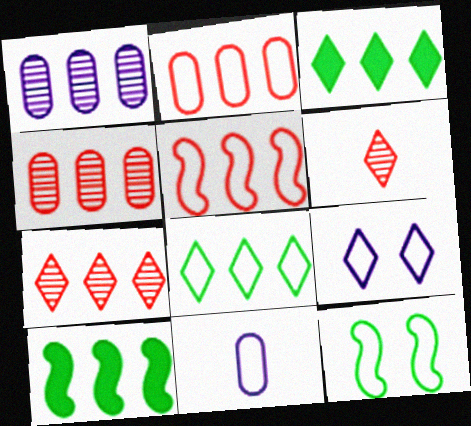[[1, 3, 5], 
[3, 6, 9]]